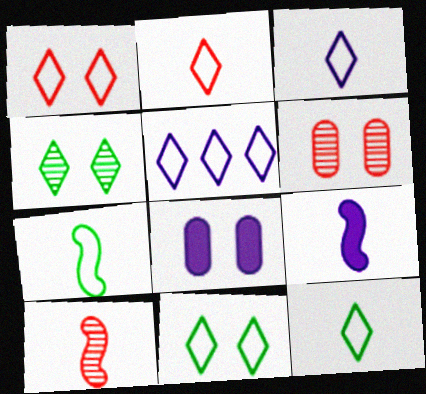[[1, 5, 12], 
[2, 3, 12], 
[2, 5, 11], 
[7, 9, 10]]